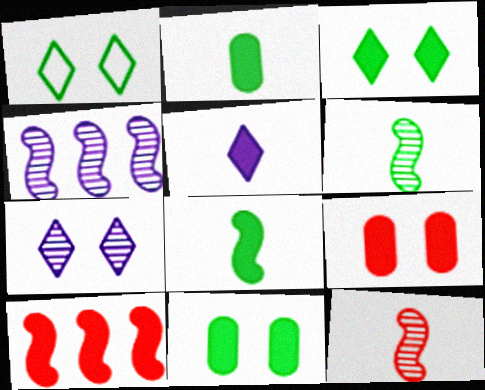[[5, 10, 11]]